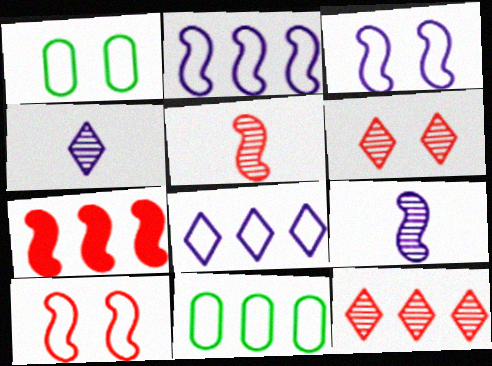[[1, 4, 7], 
[5, 7, 10]]